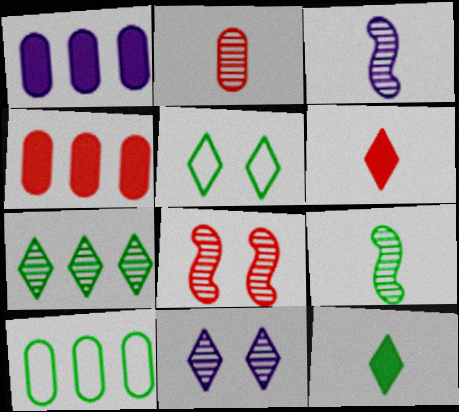[[3, 4, 5], 
[5, 7, 12]]